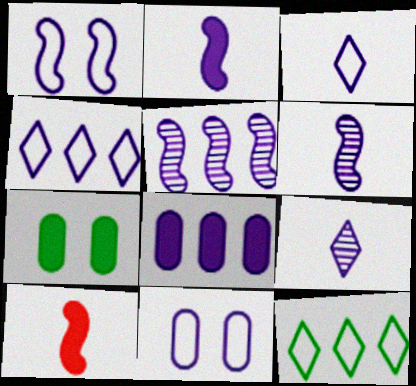[[1, 2, 5], 
[1, 8, 9], 
[4, 5, 8]]